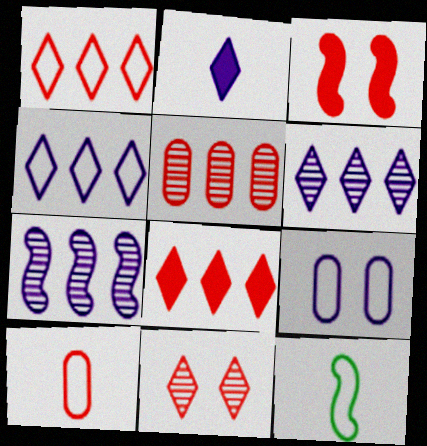[[1, 9, 12], 
[2, 7, 9], 
[3, 7, 12]]